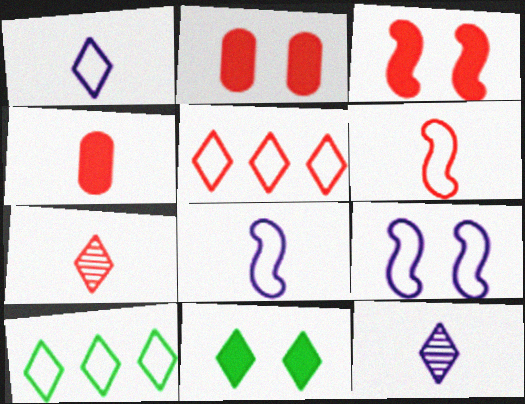[[4, 6, 7], 
[5, 11, 12]]